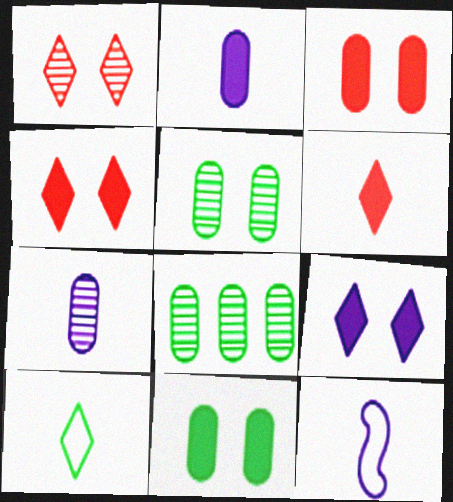[[4, 8, 12]]